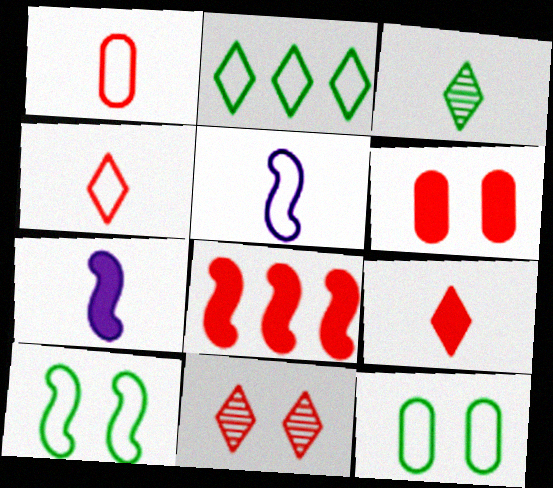[[1, 3, 7], 
[1, 8, 11], 
[6, 8, 9]]